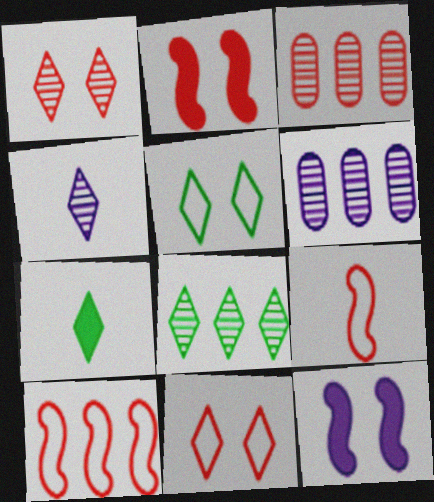[[1, 4, 8], 
[5, 7, 8]]